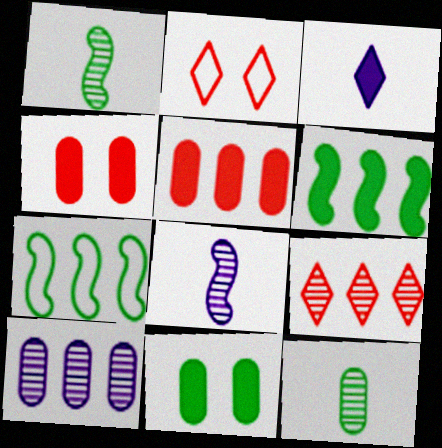[[3, 4, 6]]